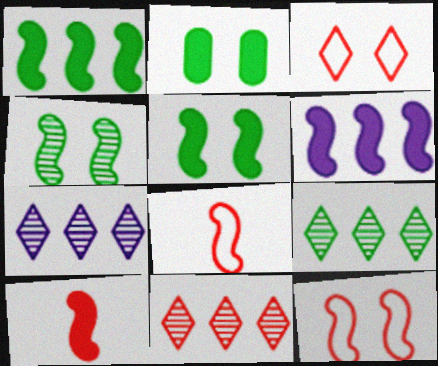[[2, 7, 8], 
[4, 6, 8], 
[5, 6, 10], 
[7, 9, 11]]